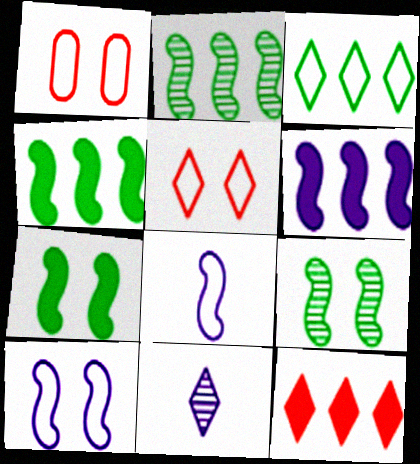[[1, 3, 8], 
[1, 4, 11]]